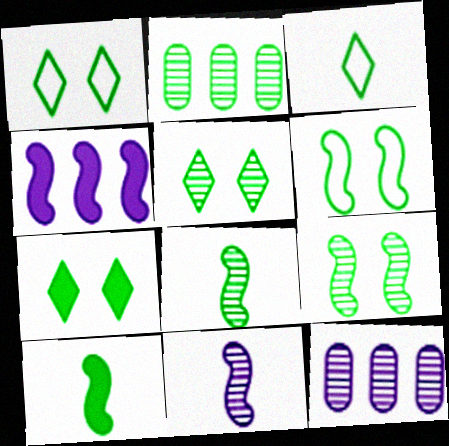[[1, 2, 10], 
[1, 5, 7], 
[2, 5, 8]]